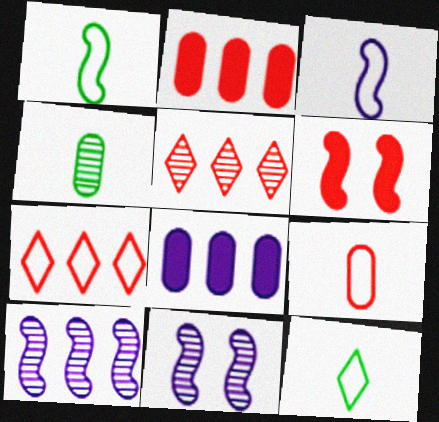[[1, 6, 10], 
[2, 11, 12], 
[3, 9, 12], 
[4, 5, 11], 
[5, 6, 9]]